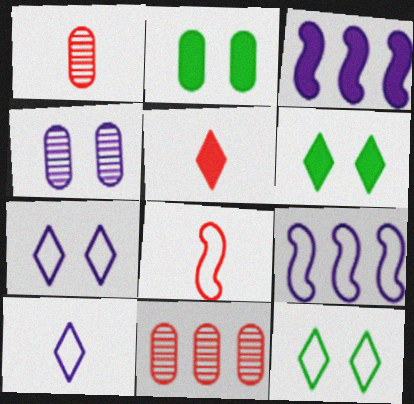[[1, 3, 12], 
[1, 5, 8], 
[1, 6, 9], 
[2, 3, 5], 
[3, 4, 10]]